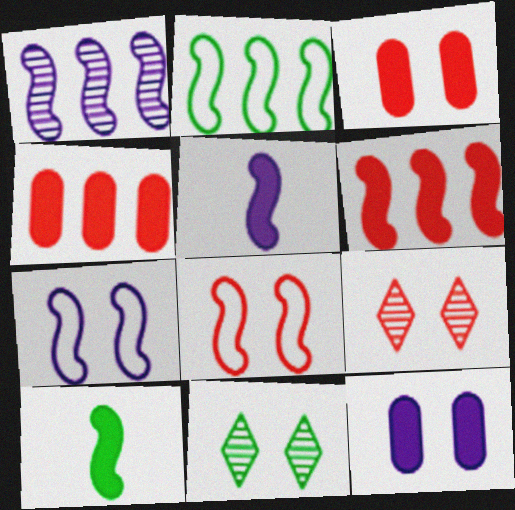[[1, 2, 6], 
[1, 5, 7], 
[1, 8, 10], 
[3, 7, 11], 
[3, 8, 9], 
[8, 11, 12]]